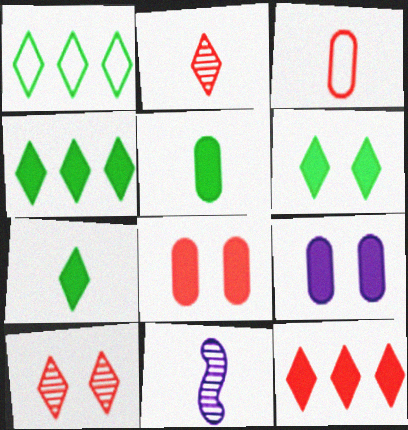[[1, 8, 11], 
[3, 7, 11], 
[4, 6, 7]]